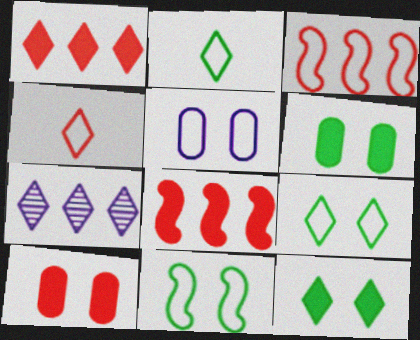[[2, 3, 5], 
[4, 7, 12]]